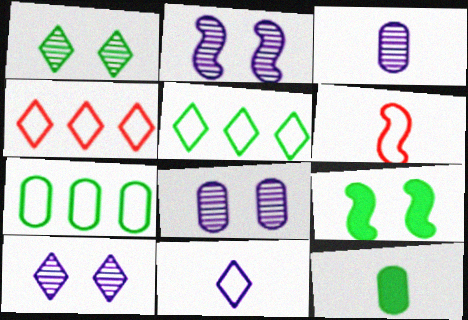[[2, 4, 12], 
[2, 8, 10], 
[3, 4, 9]]